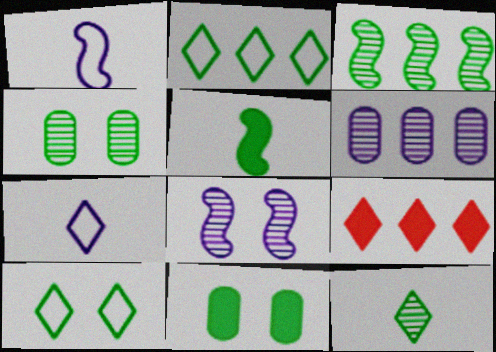[[1, 4, 9], 
[2, 4, 5], 
[3, 4, 12]]